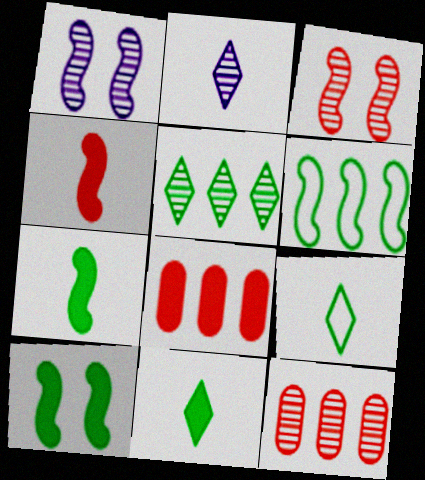[[1, 4, 6], 
[1, 8, 9]]